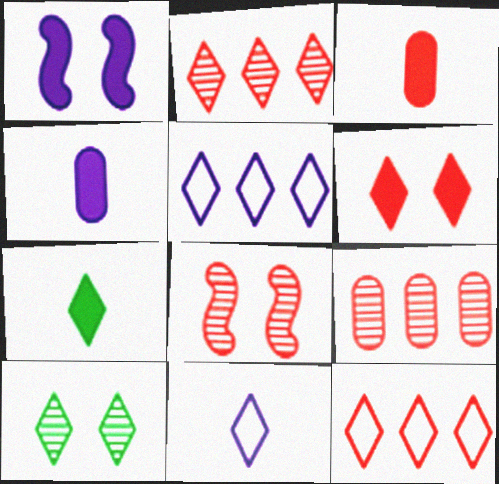[[3, 8, 12]]